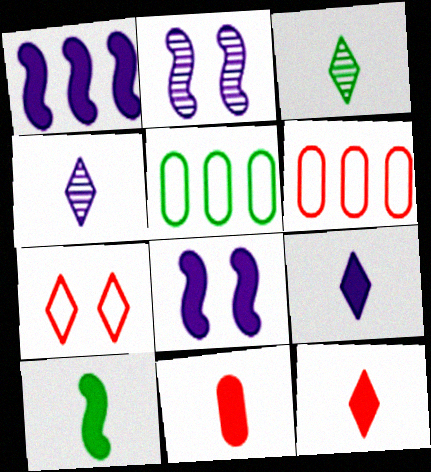[[2, 5, 12], 
[3, 6, 8], 
[9, 10, 11]]